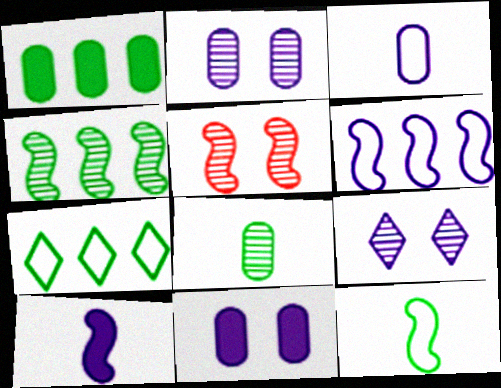[[1, 4, 7]]